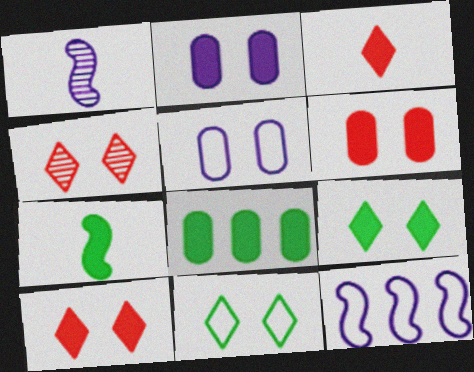[[7, 8, 9]]